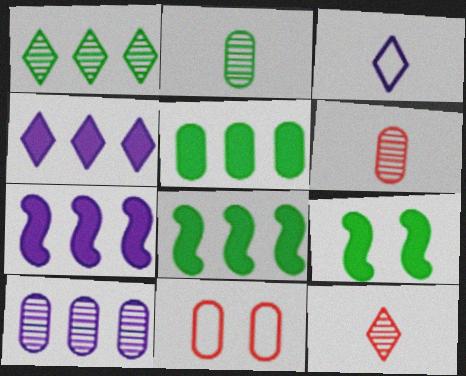[]